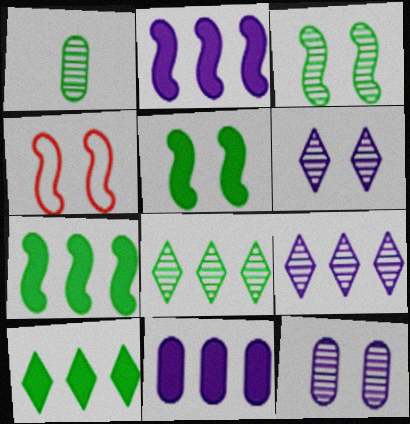[[1, 3, 8]]